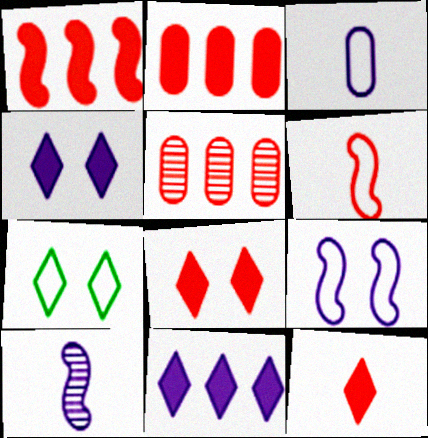[[2, 7, 10], 
[5, 6, 8]]